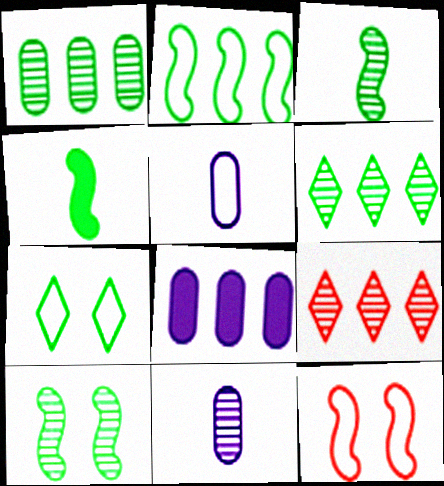[[1, 4, 7], 
[2, 4, 10], 
[2, 8, 9], 
[9, 10, 11]]